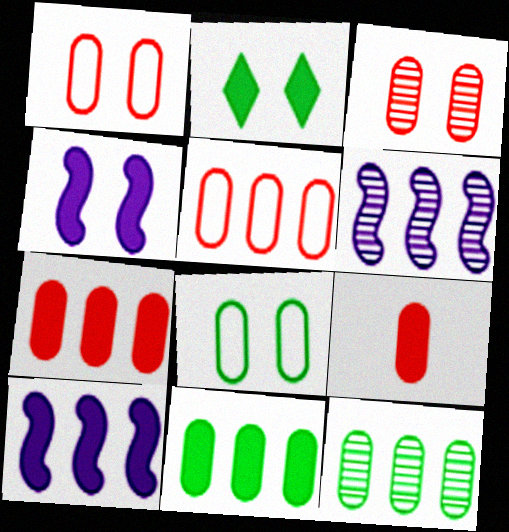[[2, 9, 10], 
[3, 5, 9]]